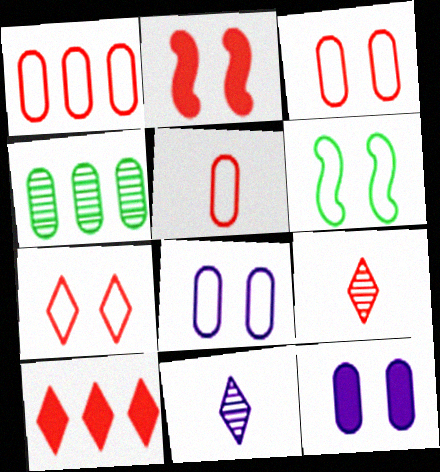[[1, 2, 9], 
[1, 3, 5], 
[4, 5, 12], 
[6, 7, 8], 
[7, 9, 10]]